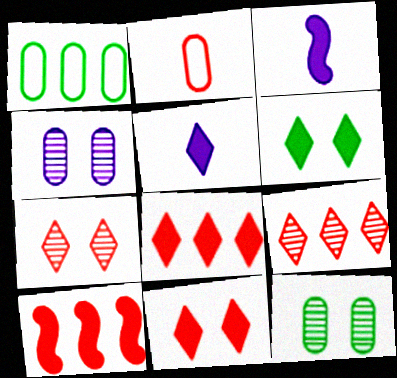[[1, 3, 7], 
[2, 7, 10], 
[5, 6, 8]]